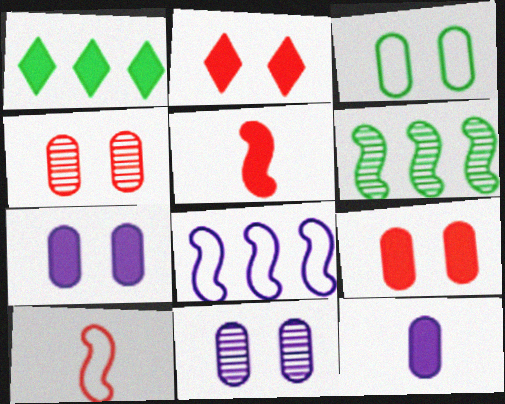[[1, 5, 7], 
[1, 10, 11], 
[3, 4, 7], 
[3, 9, 11]]